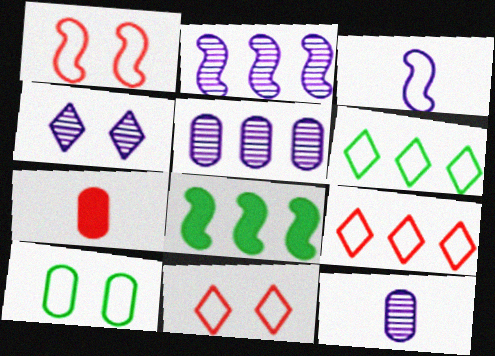[[2, 4, 12], 
[3, 9, 10], 
[5, 7, 10], 
[5, 8, 9], 
[8, 11, 12]]